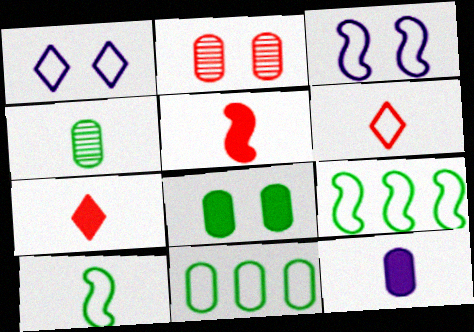[[2, 11, 12], 
[3, 6, 11], 
[4, 8, 11]]